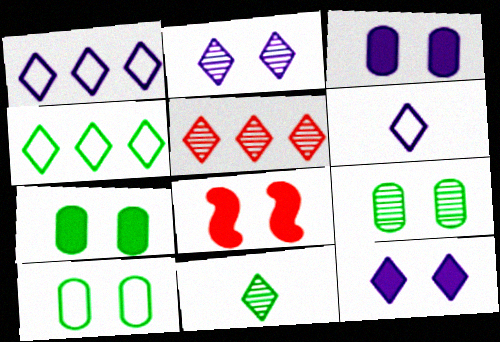[[2, 5, 11], 
[2, 8, 10], 
[7, 8, 12], 
[7, 9, 10]]